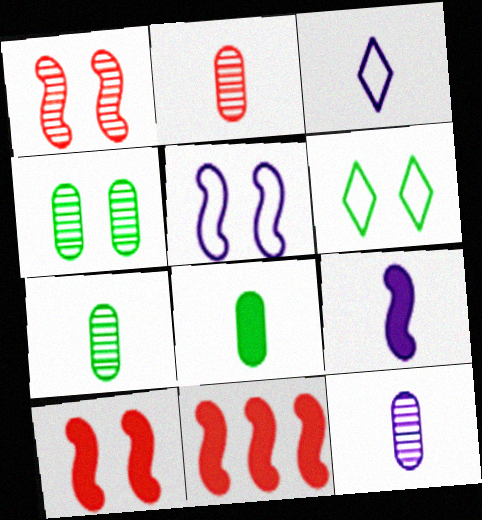[[2, 7, 12], 
[3, 4, 11], 
[3, 9, 12], 
[6, 11, 12]]